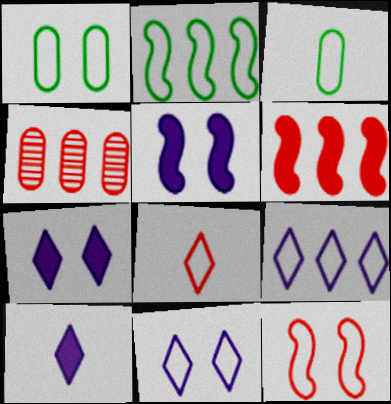[[1, 11, 12], 
[3, 9, 12]]